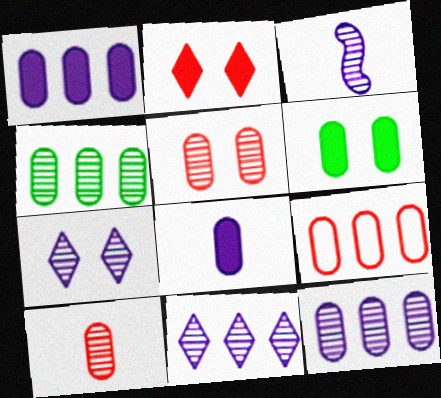[[1, 4, 9], 
[3, 7, 12]]